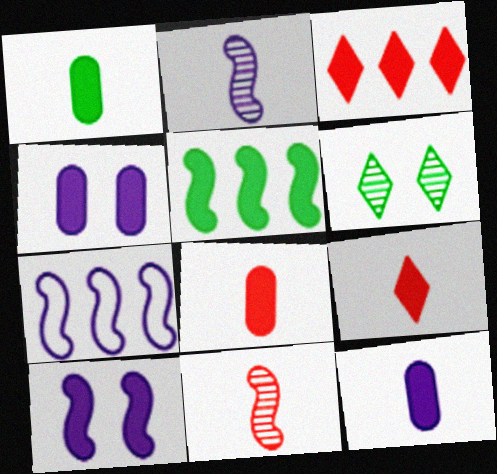[[1, 3, 10], 
[1, 8, 12], 
[2, 7, 10], 
[4, 5, 9], 
[6, 7, 8]]